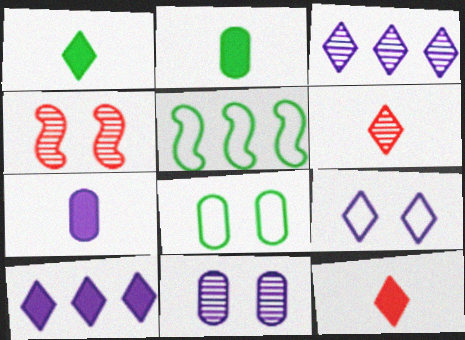[[5, 11, 12]]